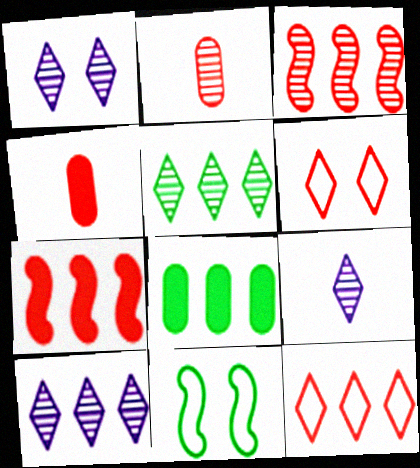[[1, 9, 10], 
[2, 6, 7], 
[3, 4, 6], 
[4, 10, 11]]